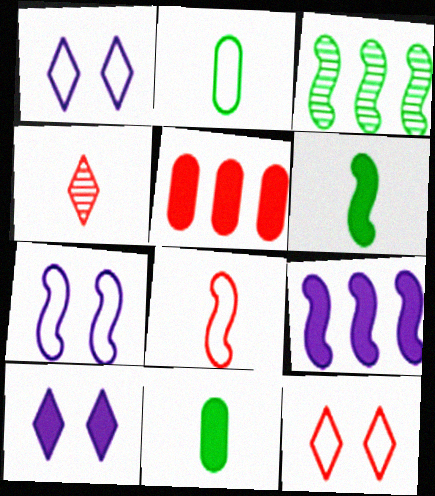[[5, 6, 10]]